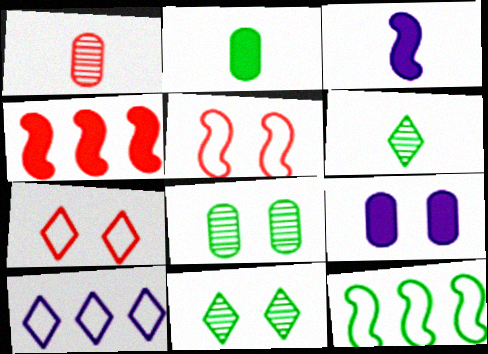[[1, 4, 7], 
[2, 11, 12], 
[5, 9, 11]]